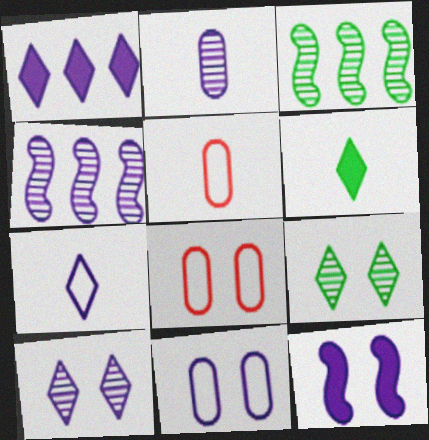[[1, 7, 10], 
[2, 4, 10], 
[4, 6, 8], 
[8, 9, 12], 
[10, 11, 12]]